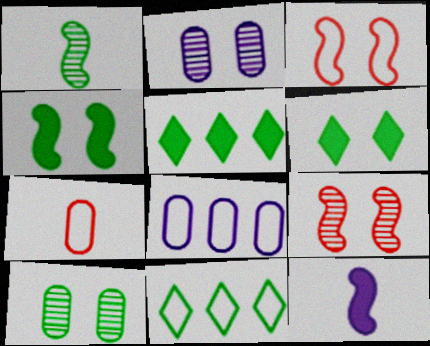[[2, 3, 6]]